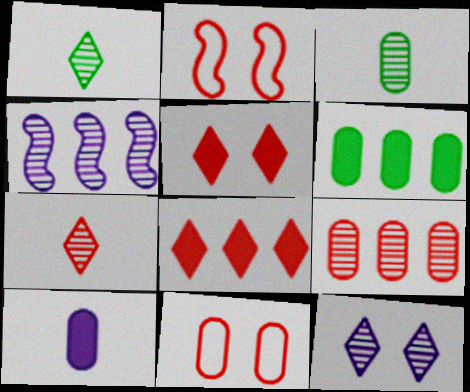[]